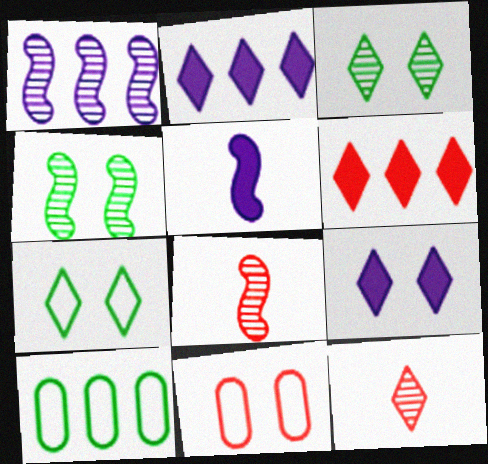[[1, 4, 8], 
[1, 6, 10], 
[2, 7, 12], 
[4, 9, 11], 
[6, 8, 11], 
[8, 9, 10]]